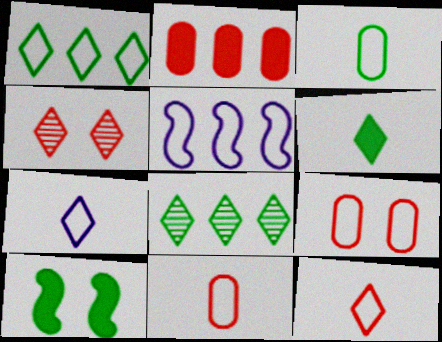[[2, 5, 8], 
[3, 8, 10]]